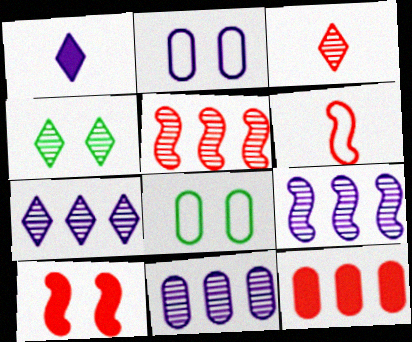[[1, 2, 9], 
[1, 5, 8], 
[2, 4, 10], 
[3, 4, 7], 
[5, 6, 10], 
[7, 9, 11]]